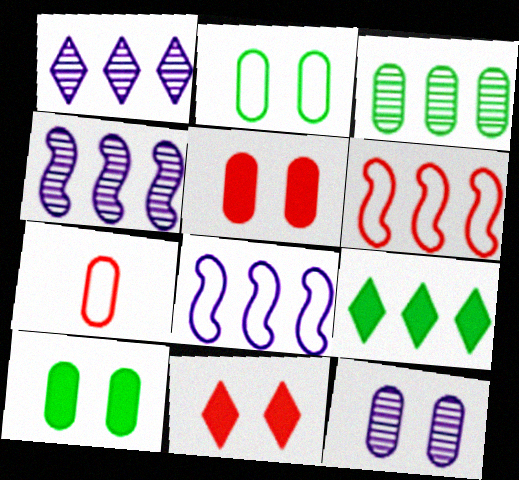[[2, 5, 12]]